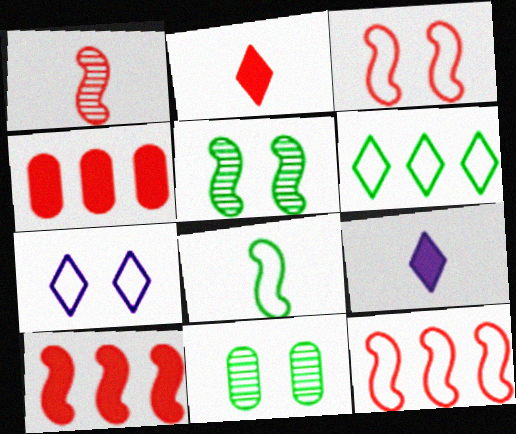[[1, 3, 10], 
[9, 11, 12]]